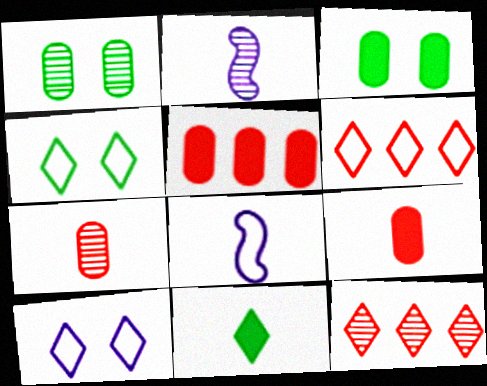[[1, 2, 12], 
[2, 3, 6], 
[2, 4, 5], 
[3, 8, 12], 
[7, 8, 11], 
[10, 11, 12]]